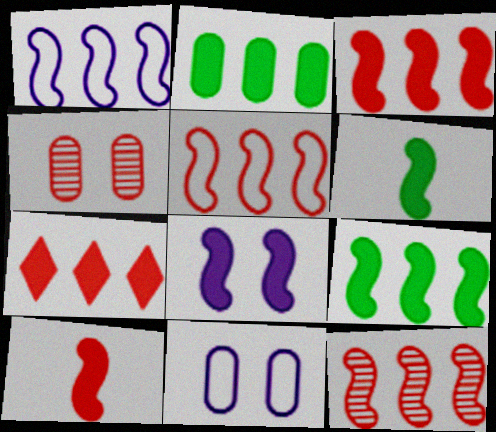[[1, 9, 12], 
[3, 5, 12], 
[3, 6, 8], 
[8, 9, 10]]